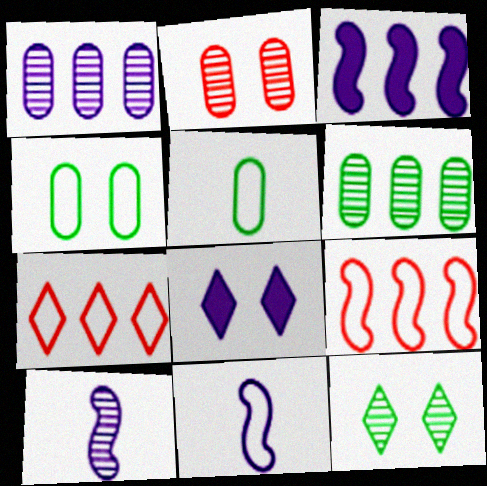[[1, 8, 11], 
[3, 6, 7], 
[4, 7, 11]]